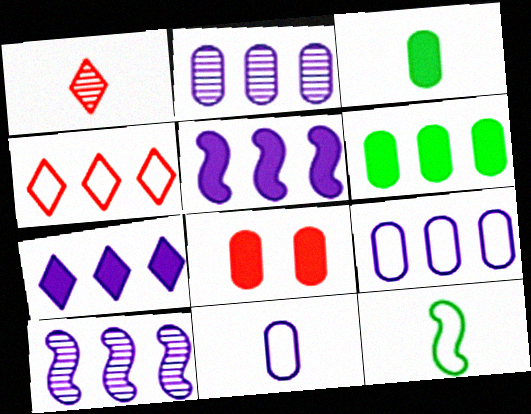[[4, 6, 10], 
[7, 9, 10]]